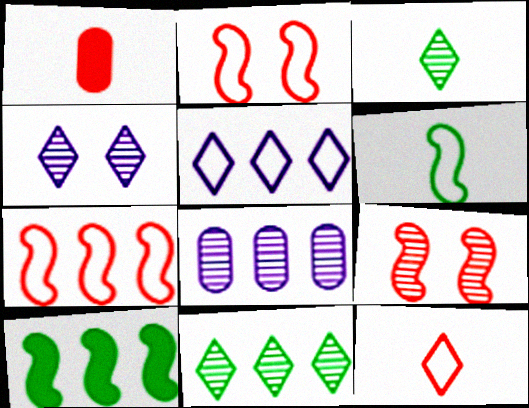[[3, 8, 9]]